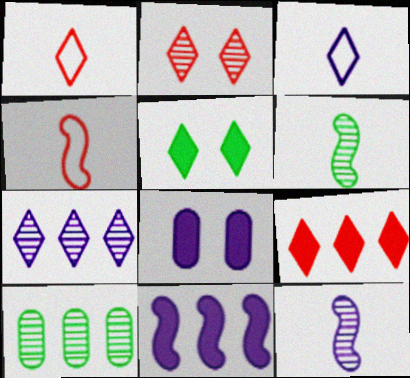[[1, 2, 9], 
[1, 5, 7], 
[2, 10, 12]]